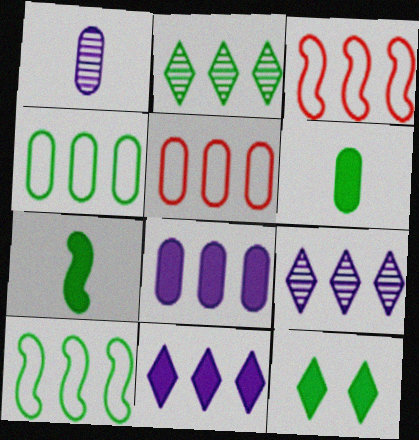[[1, 3, 12], 
[2, 3, 8]]